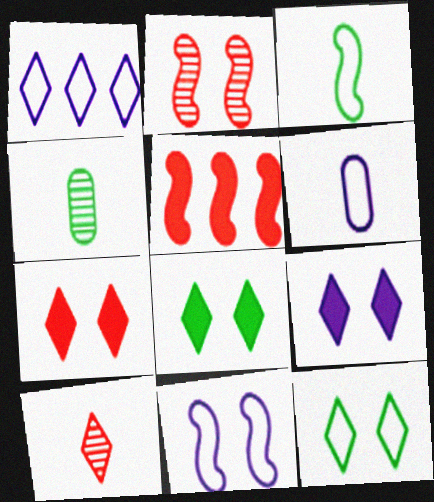[[1, 6, 11], 
[1, 8, 10], 
[7, 8, 9]]